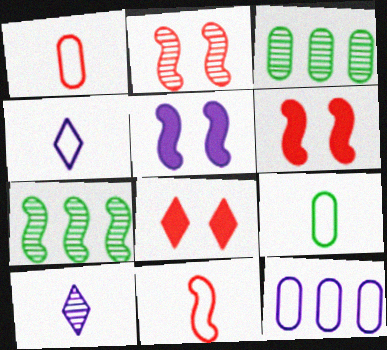[[2, 3, 10], 
[3, 4, 6], 
[4, 9, 11], 
[5, 7, 11], 
[5, 10, 12]]